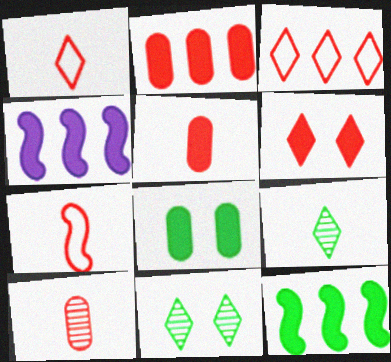[]